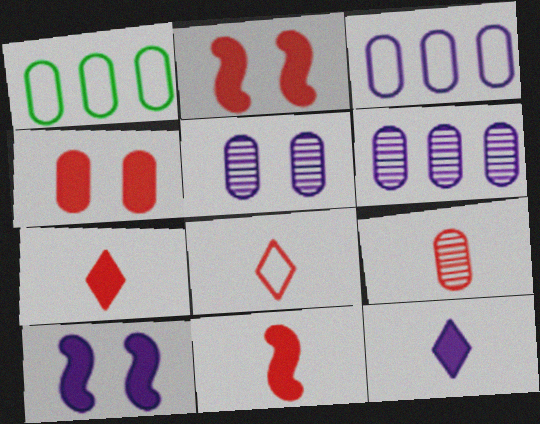[[8, 9, 11]]